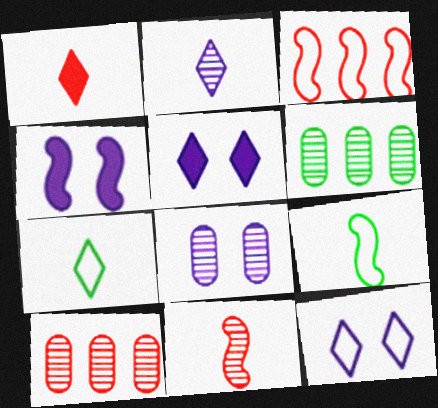[[1, 2, 7], 
[4, 7, 10], 
[4, 8, 12], 
[5, 9, 10]]